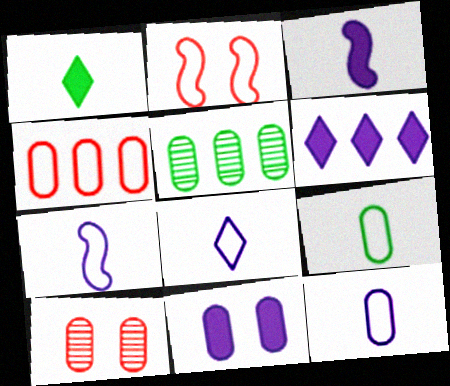[[3, 6, 11], 
[7, 8, 12]]